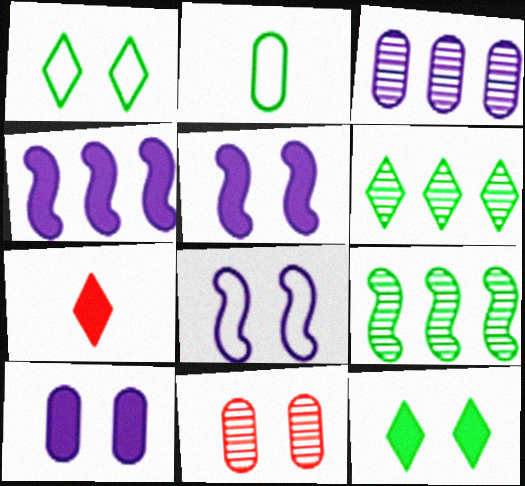[[1, 5, 11], 
[2, 9, 12], 
[8, 11, 12]]